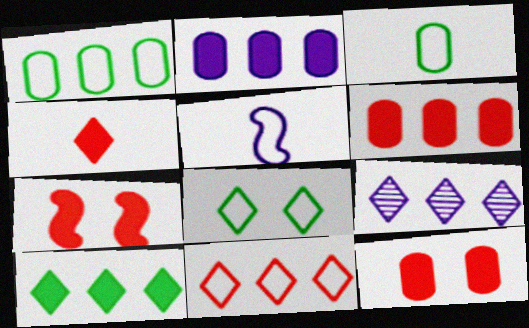[[3, 7, 9], 
[4, 6, 7], 
[4, 8, 9], 
[9, 10, 11]]